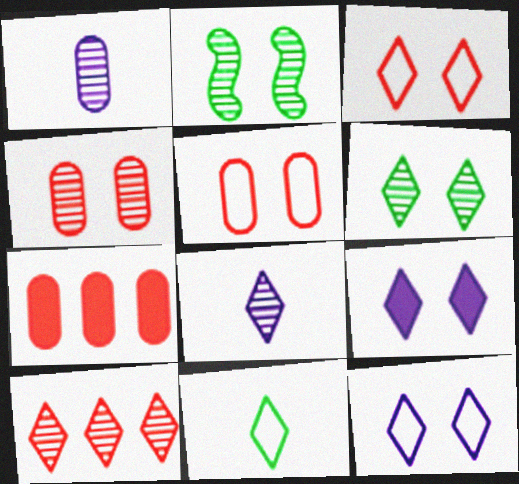[[1, 2, 10], 
[2, 5, 9], 
[3, 6, 9], 
[6, 8, 10], 
[9, 10, 11]]